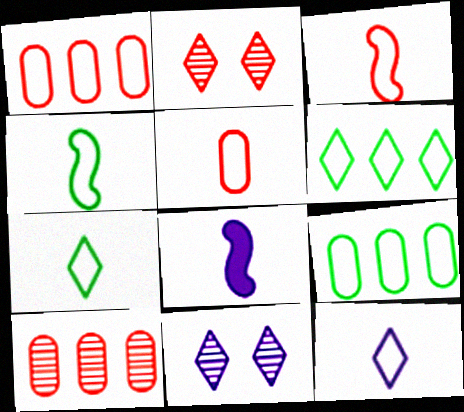[[2, 8, 9], 
[4, 5, 12]]